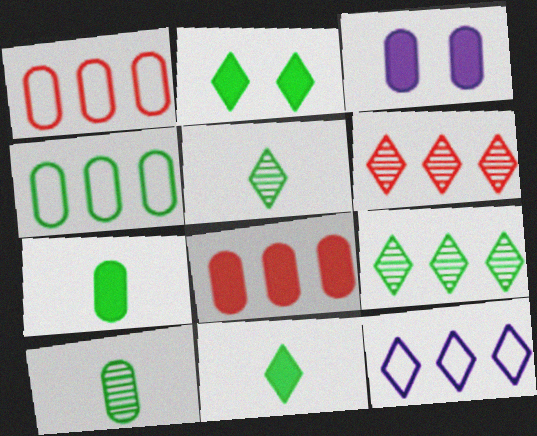[[1, 3, 10], 
[3, 7, 8]]